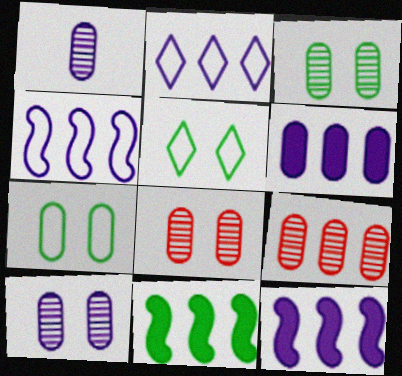[[1, 3, 9], 
[2, 9, 11], 
[3, 8, 10]]